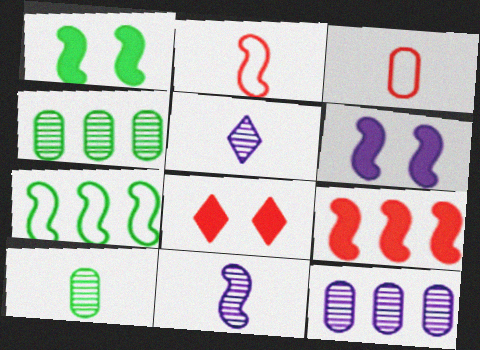[]